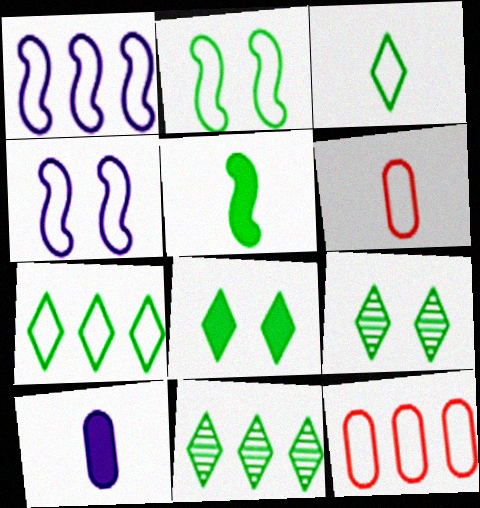[[1, 7, 12], 
[3, 4, 12], 
[3, 8, 11], 
[4, 6, 7]]